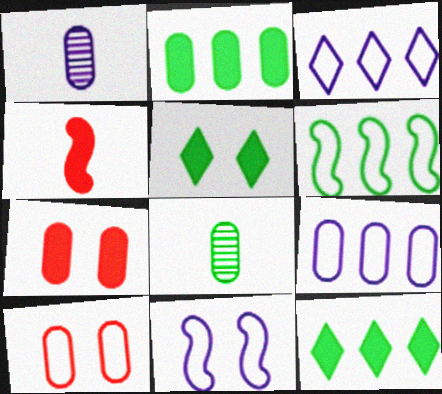[[1, 2, 10], 
[5, 6, 8], 
[7, 8, 9]]